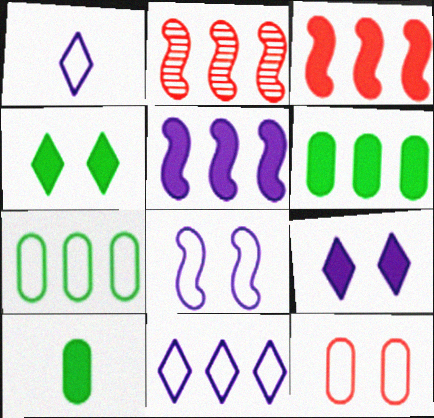[[2, 6, 11], 
[3, 9, 10]]